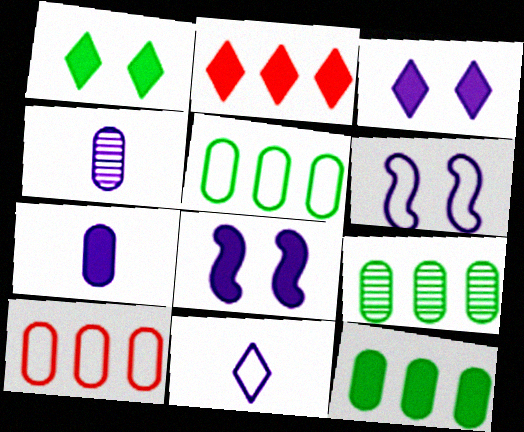[[5, 9, 12]]